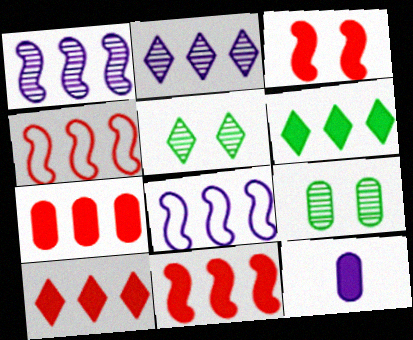[[3, 6, 12], 
[4, 5, 12], 
[7, 10, 11]]